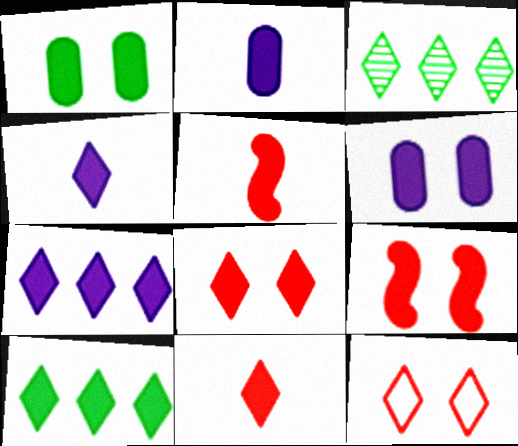[[1, 5, 7], 
[2, 9, 10], 
[3, 4, 12], 
[4, 8, 10], 
[5, 6, 10]]